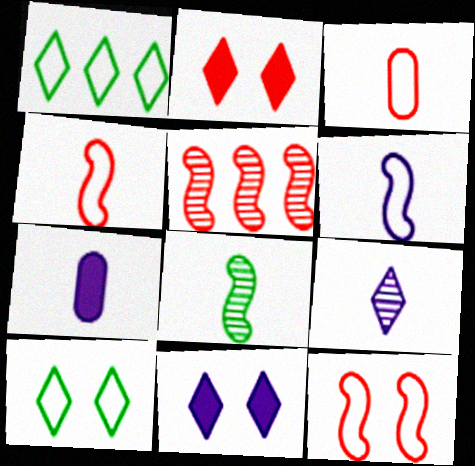[[1, 2, 9], 
[2, 3, 5], 
[5, 7, 10], 
[6, 7, 9]]